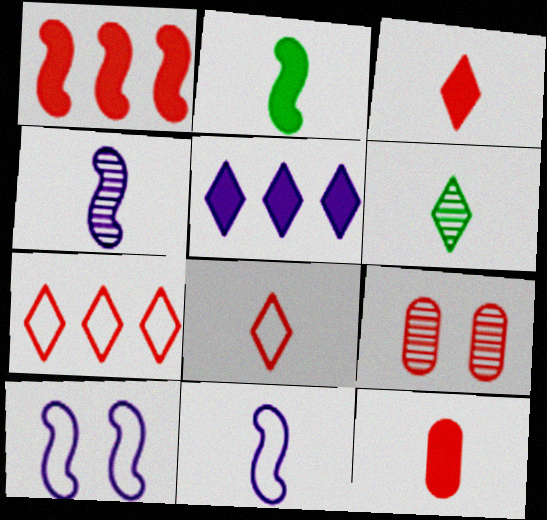[[1, 8, 9], 
[6, 11, 12]]